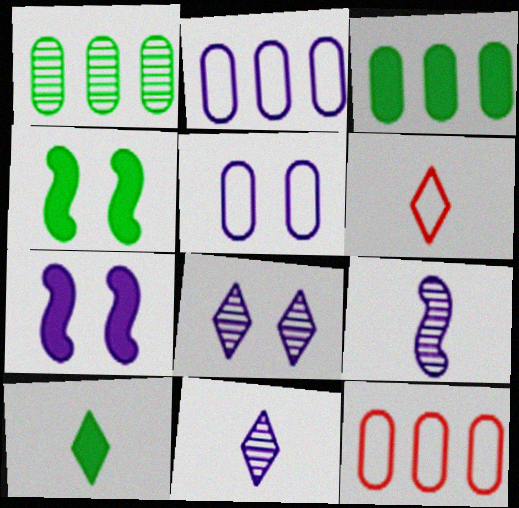[[1, 6, 7], 
[2, 7, 11], 
[3, 4, 10], 
[4, 11, 12], 
[5, 7, 8], 
[6, 10, 11]]